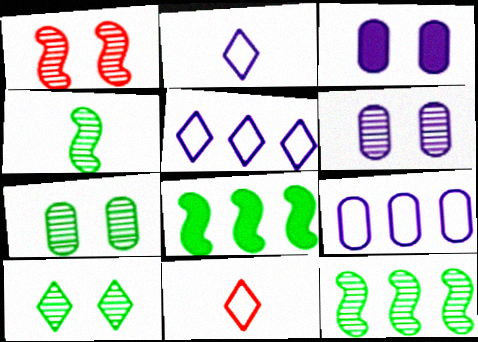[[1, 6, 10], 
[3, 11, 12], 
[6, 8, 11]]